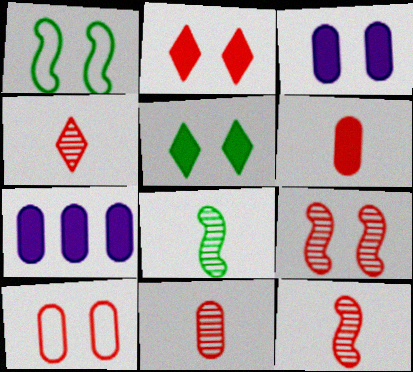[[1, 4, 7], 
[2, 9, 10], 
[4, 11, 12]]